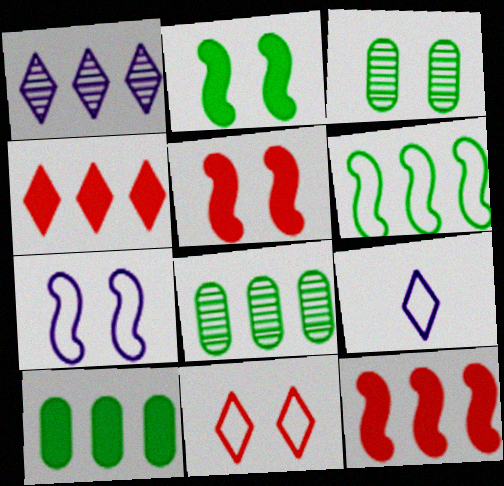[[3, 9, 12], 
[5, 8, 9]]